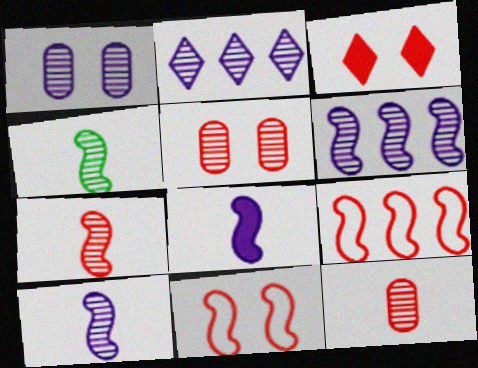[[1, 2, 10], 
[2, 4, 5], 
[3, 5, 11], 
[3, 9, 12], 
[4, 7, 10]]